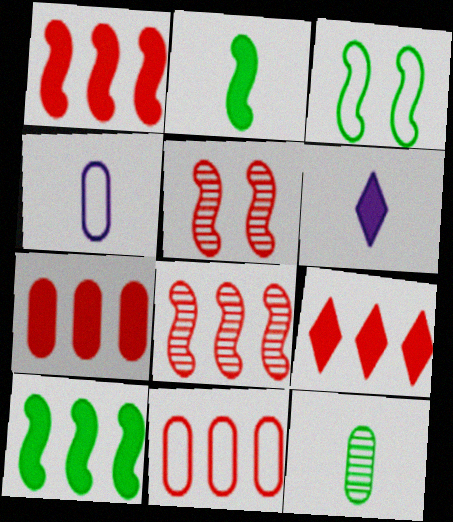[[1, 7, 9], 
[8, 9, 11]]